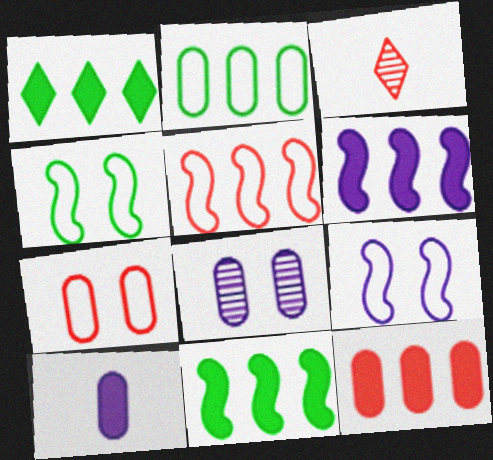[[1, 6, 12]]